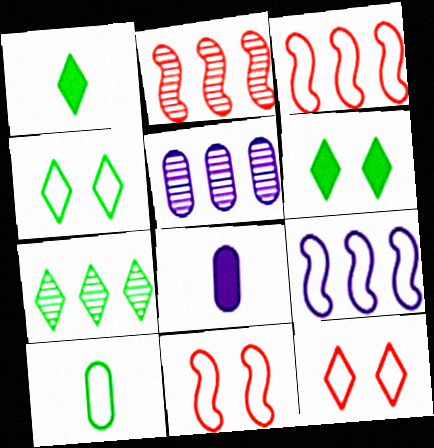[[1, 4, 7], 
[1, 5, 11], 
[2, 4, 8], 
[2, 5, 7], 
[7, 8, 11], 
[9, 10, 12]]